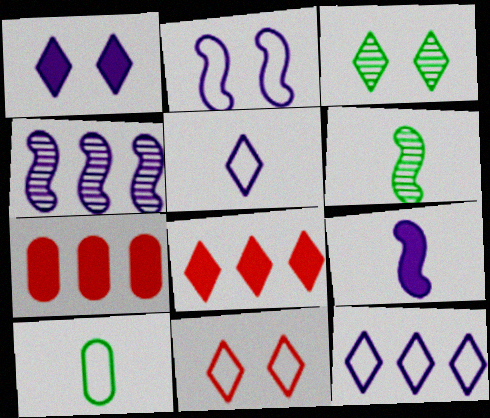[[1, 3, 11], 
[2, 4, 9], 
[3, 5, 8]]